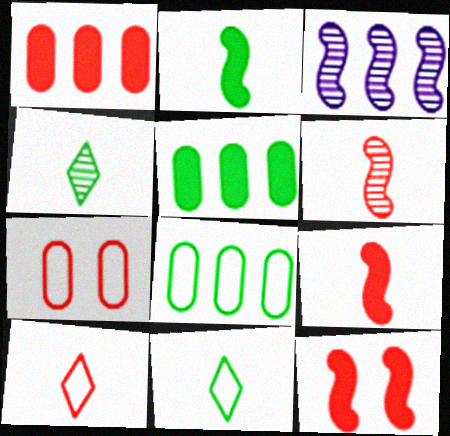[]